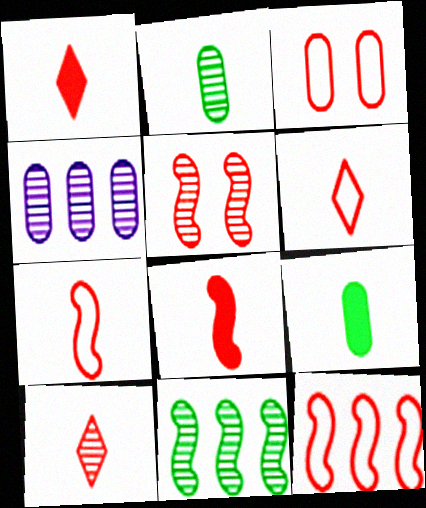[[1, 6, 10], 
[3, 4, 9], 
[3, 6, 12], 
[5, 8, 12]]